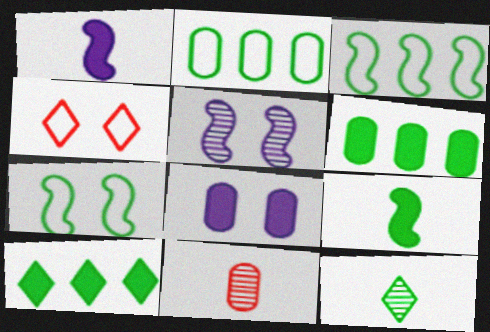[[2, 8, 11], 
[6, 7, 12]]